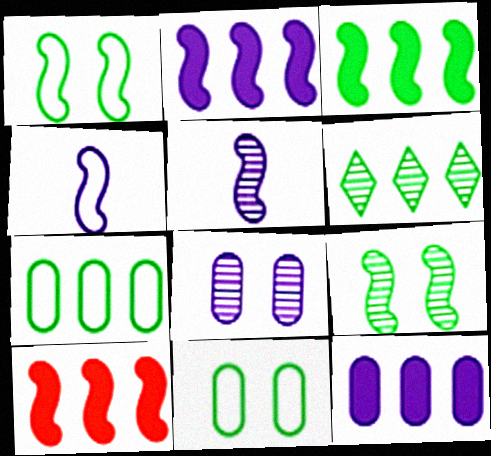[[1, 5, 10], 
[2, 3, 10], 
[3, 6, 7], 
[4, 9, 10]]